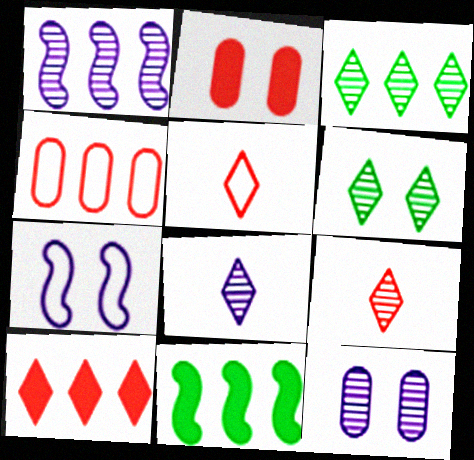[[1, 8, 12], 
[2, 6, 7], 
[5, 11, 12]]